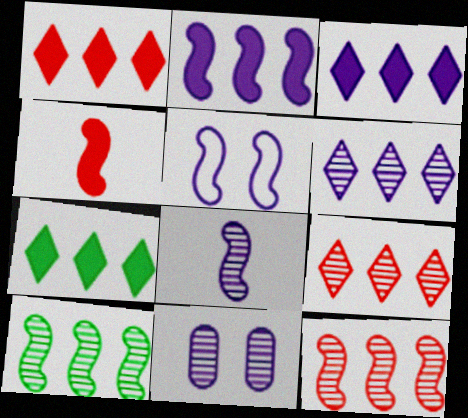[[1, 3, 7], 
[2, 5, 8], 
[4, 5, 10], 
[6, 8, 11]]